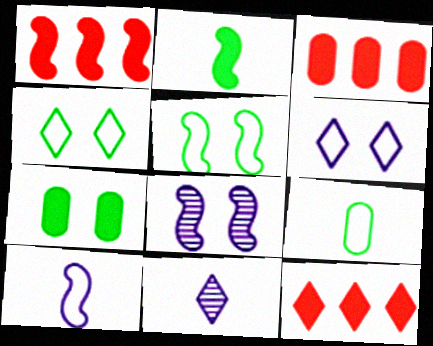[[1, 3, 12], 
[3, 5, 11], 
[4, 11, 12], 
[8, 9, 12]]